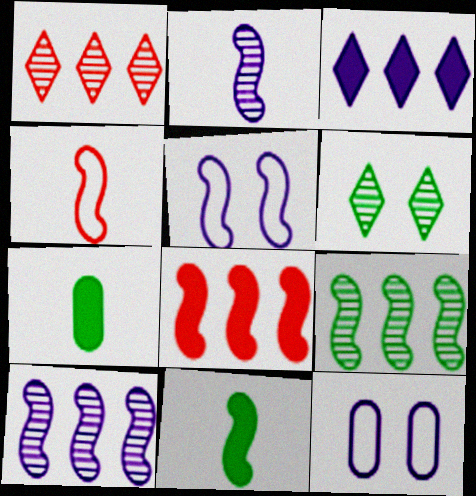[[1, 5, 7], 
[1, 11, 12], 
[2, 3, 12], 
[2, 4, 11]]